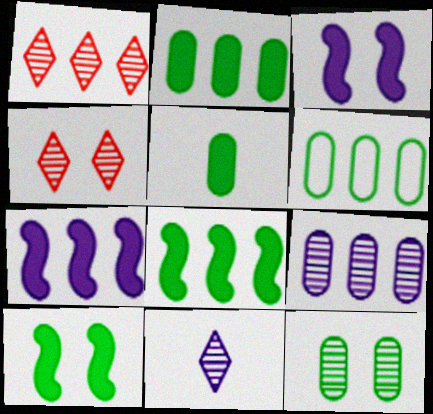[[1, 6, 7], 
[5, 6, 12]]